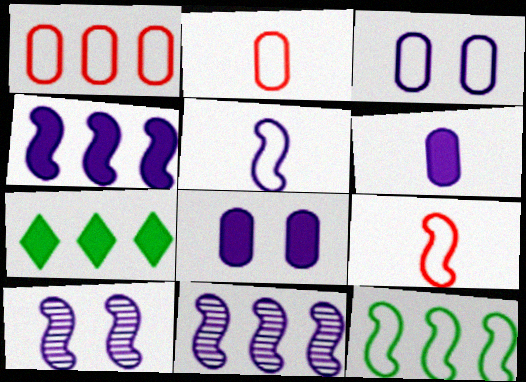[[1, 7, 11], 
[2, 7, 10], 
[4, 5, 10]]